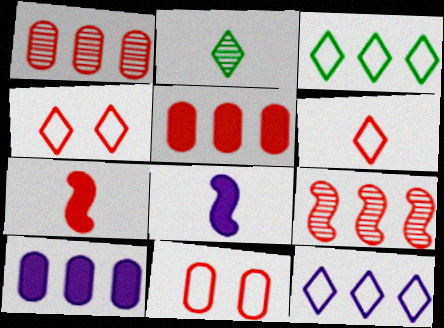[[1, 4, 7], 
[3, 9, 10]]